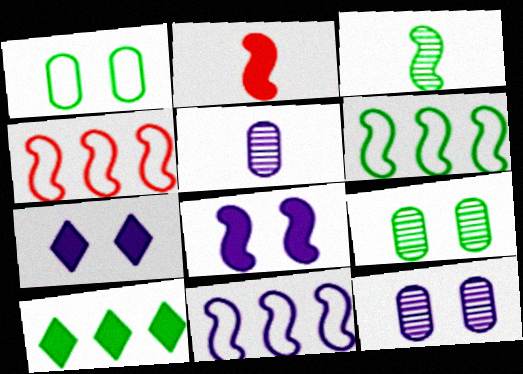[[1, 3, 10], 
[3, 4, 8], 
[4, 6, 11], 
[5, 7, 11]]